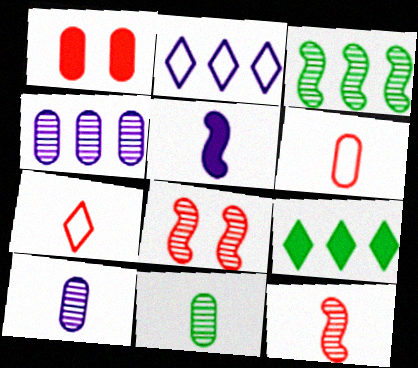[[1, 5, 9], 
[5, 7, 11]]